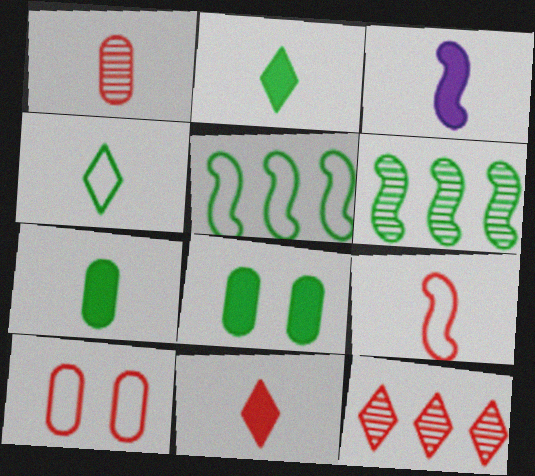[[1, 3, 4], 
[1, 9, 11], 
[3, 7, 11], 
[4, 6, 8]]